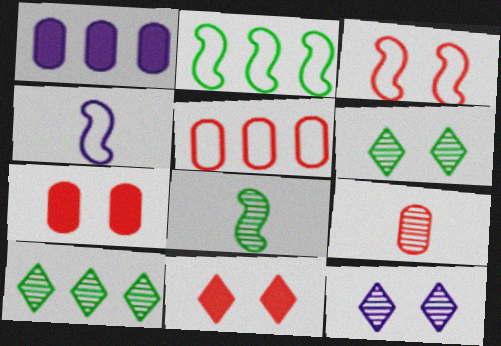[[1, 4, 12], 
[2, 3, 4], 
[4, 7, 10], 
[5, 7, 9]]